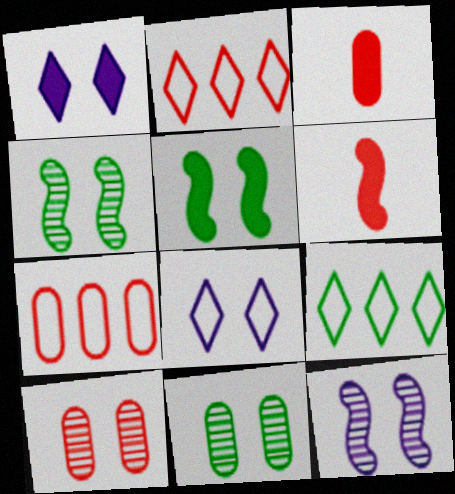[[2, 6, 10], 
[3, 7, 10], 
[3, 9, 12], 
[5, 8, 10]]